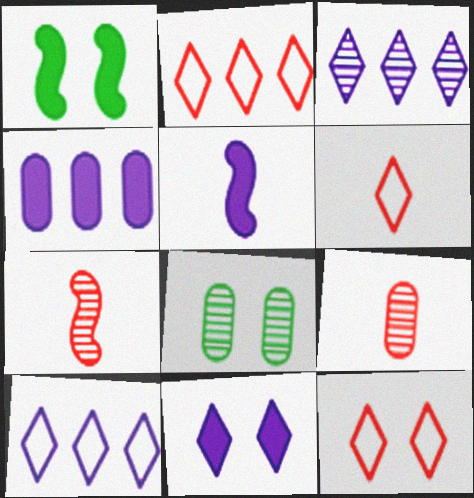[[1, 9, 10], 
[2, 5, 8], 
[2, 6, 12], 
[3, 7, 8], 
[4, 5, 11]]